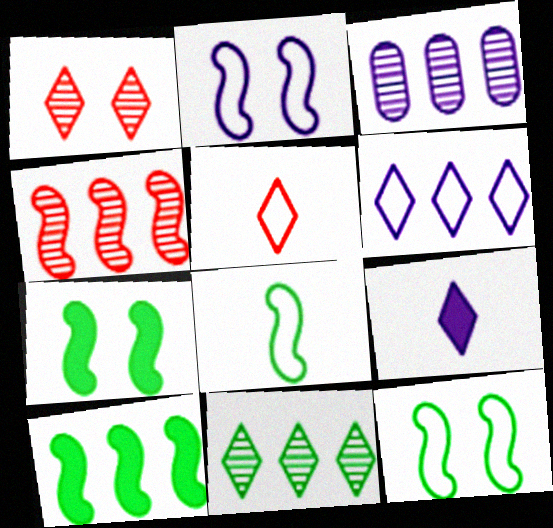[[2, 3, 9], 
[3, 4, 11], 
[3, 5, 7]]